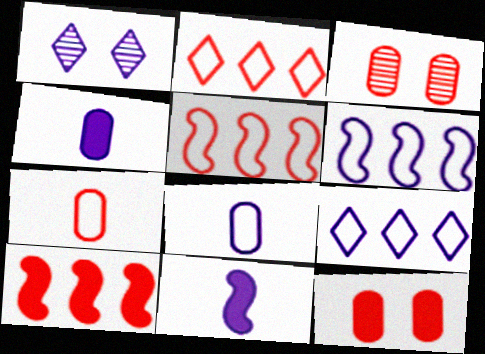[[1, 4, 6]]